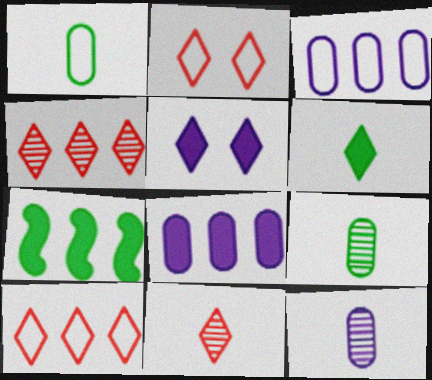[[2, 7, 12], 
[3, 4, 7]]